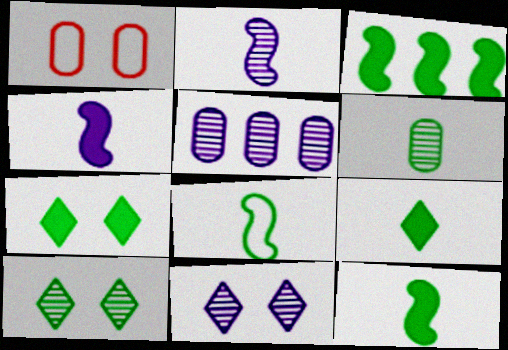[[2, 5, 11], 
[6, 8, 9]]